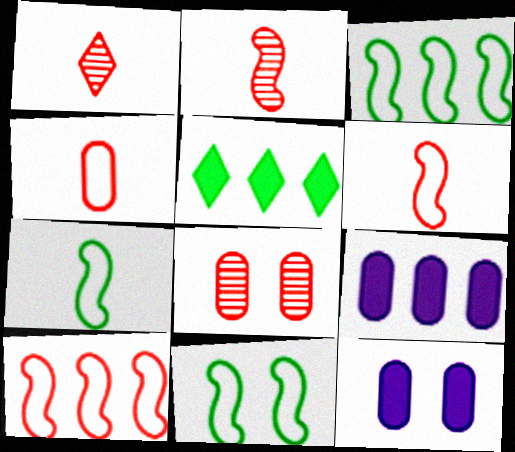[[1, 3, 12], 
[1, 9, 11], 
[3, 7, 11]]